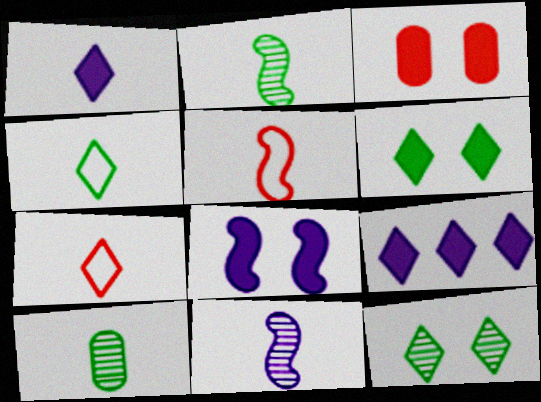[[1, 5, 10], 
[3, 6, 8], 
[7, 9, 12]]